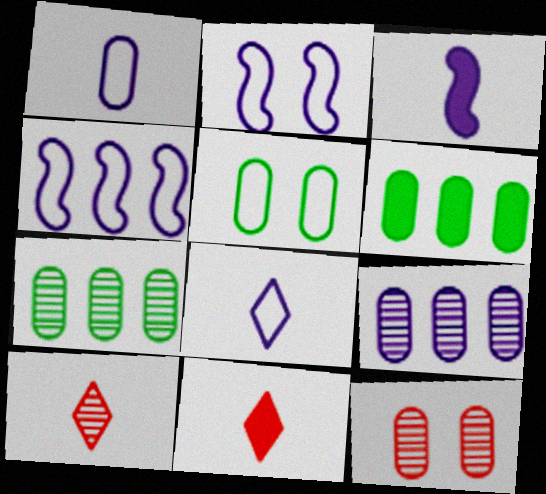[[1, 6, 12], 
[2, 6, 10], 
[2, 7, 11]]